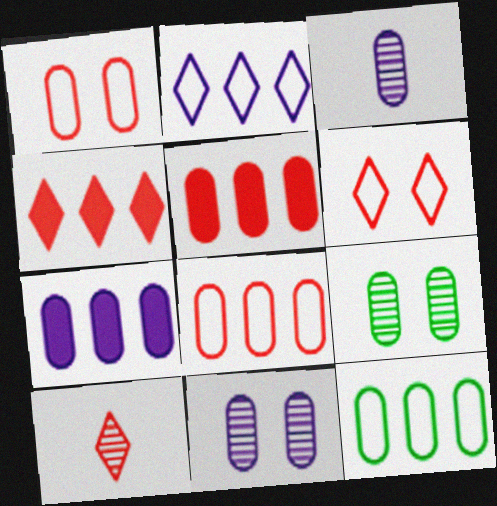[[4, 6, 10]]